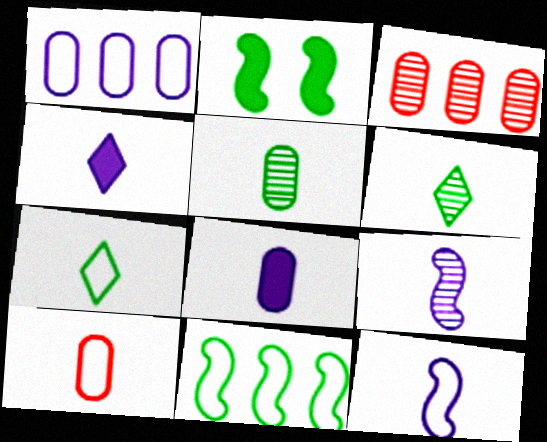[[5, 8, 10], 
[7, 10, 12]]